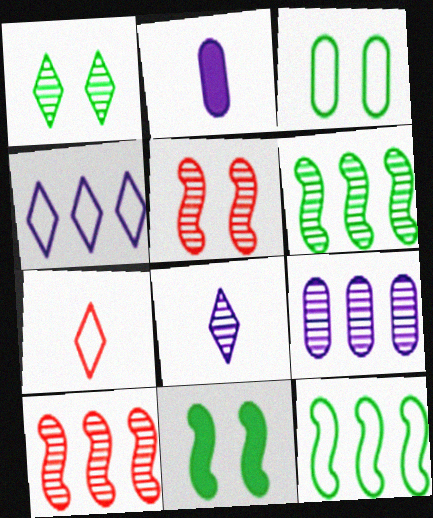[[1, 3, 11], 
[7, 9, 11]]